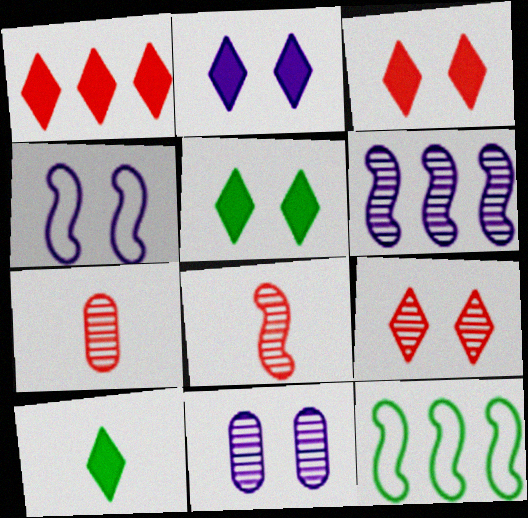[[1, 2, 10], 
[2, 3, 5], 
[2, 4, 11], 
[2, 7, 12]]